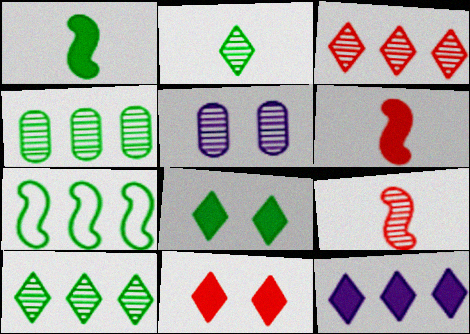[[5, 9, 10]]